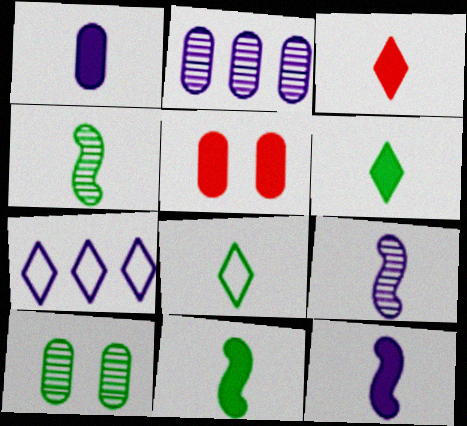[[1, 3, 11], 
[4, 5, 7]]